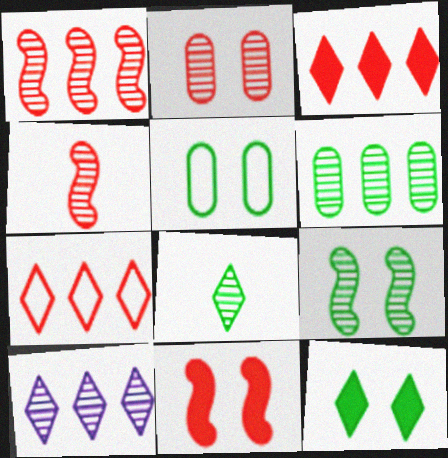[[1, 6, 10], 
[5, 9, 12], 
[6, 8, 9]]